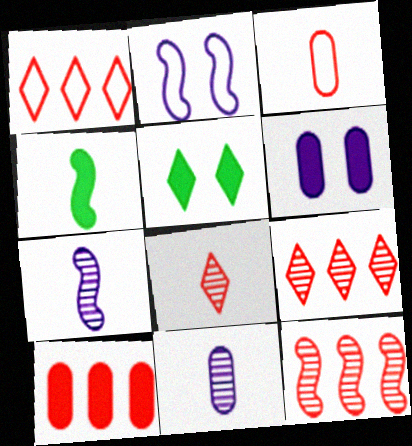[[1, 10, 12], 
[2, 4, 12]]